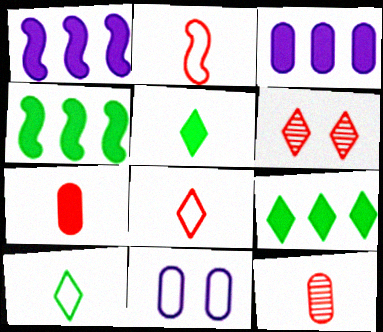[]